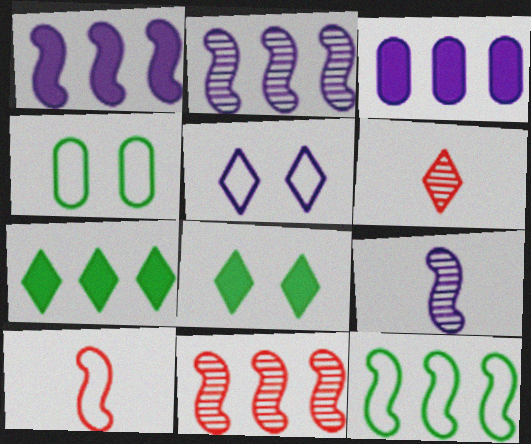[[1, 4, 6], 
[1, 11, 12], 
[3, 5, 9], 
[5, 6, 7]]